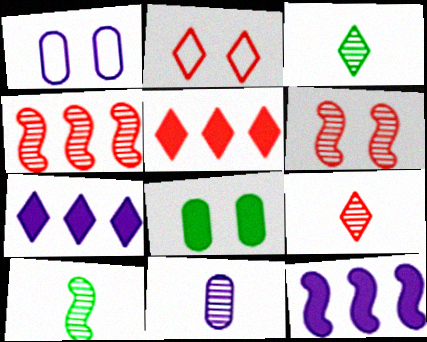[[1, 5, 10], 
[2, 3, 7], 
[2, 5, 9], 
[9, 10, 11]]